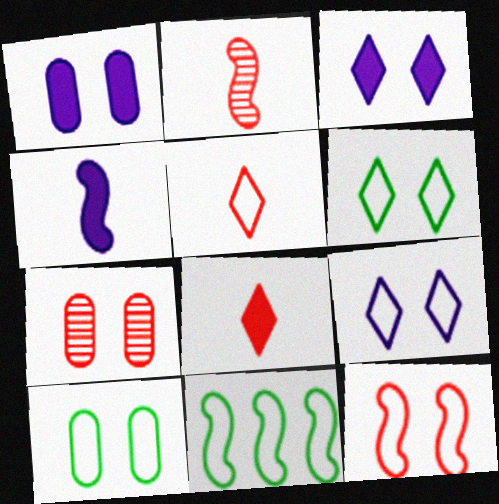[[1, 7, 10], 
[9, 10, 12]]